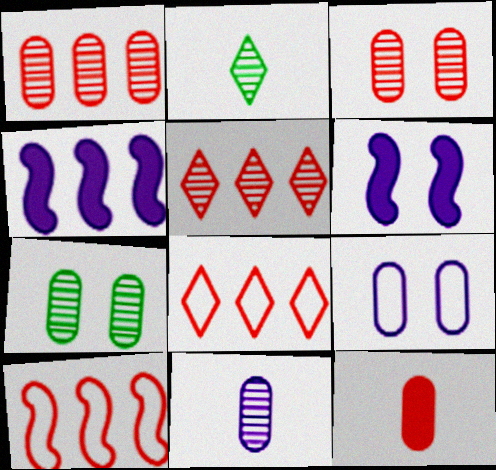[[1, 7, 11]]